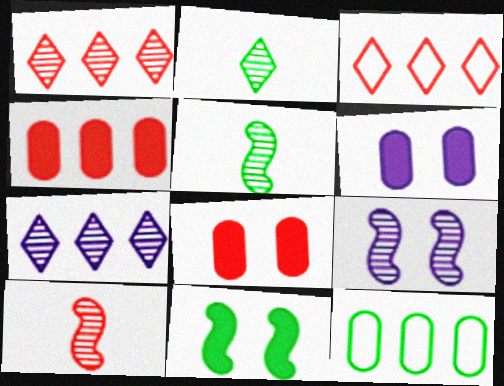[[2, 11, 12], 
[3, 5, 6], 
[3, 8, 10]]